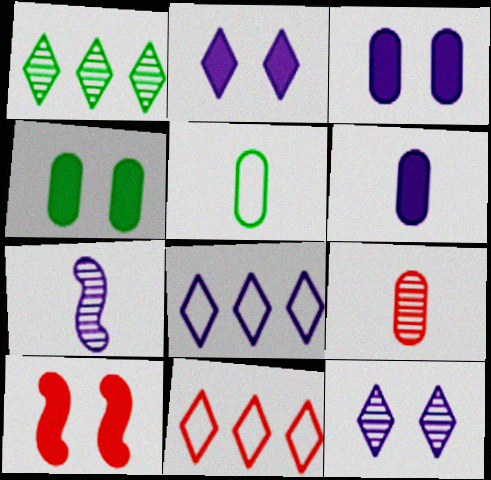[[2, 4, 10], 
[3, 7, 8], 
[4, 7, 11], 
[5, 6, 9], 
[9, 10, 11]]